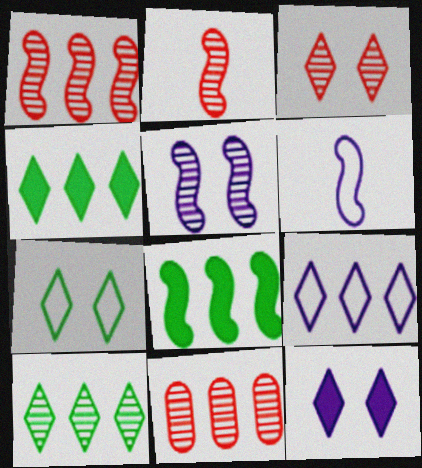[[2, 3, 11], 
[3, 7, 12], 
[8, 9, 11]]